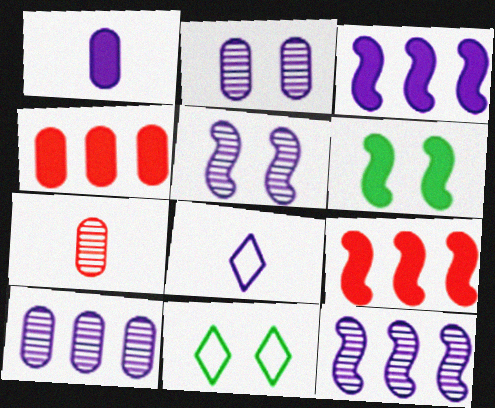[[2, 3, 8], 
[3, 7, 11]]